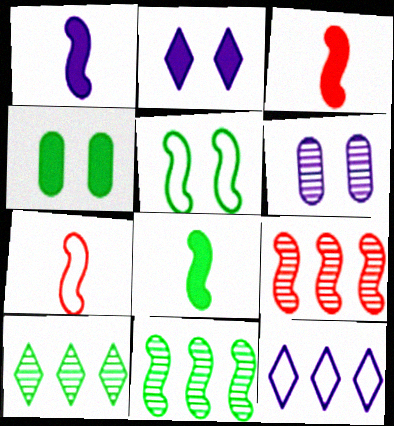[[1, 3, 8], 
[1, 5, 9], 
[1, 6, 12], 
[5, 8, 11]]